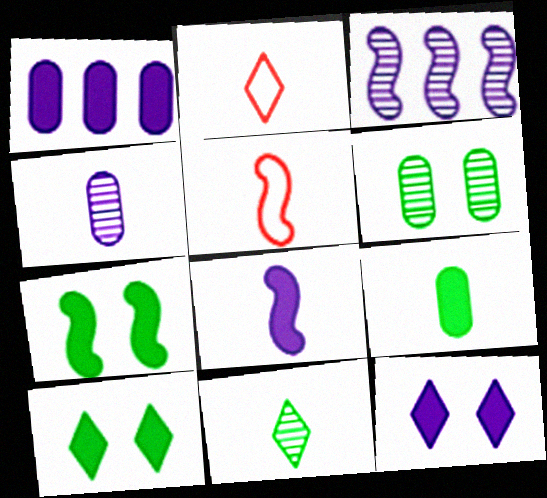[[1, 8, 12], 
[3, 5, 7]]